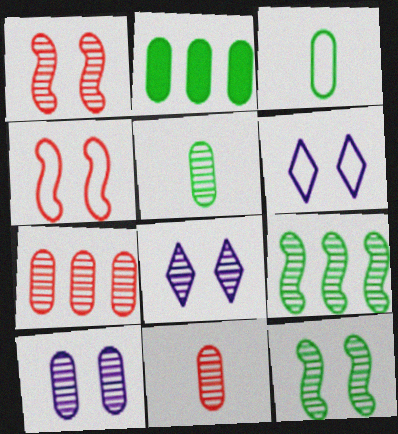[[5, 7, 10], 
[8, 9, 11]]